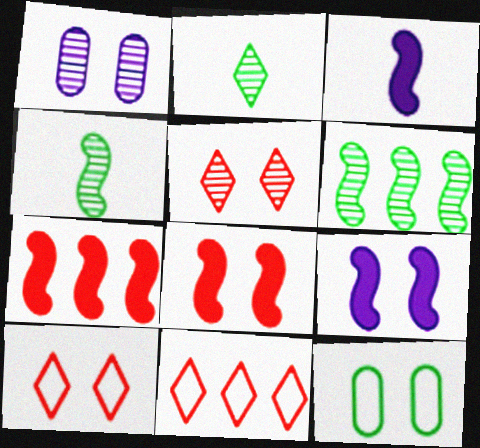[[5, 9, 12]]